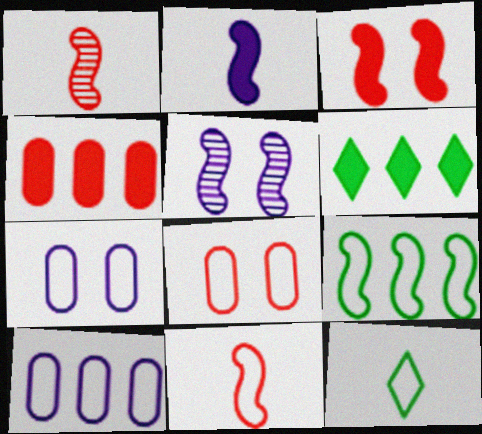[[1, 6, 7], 
[4, 5, 12]]